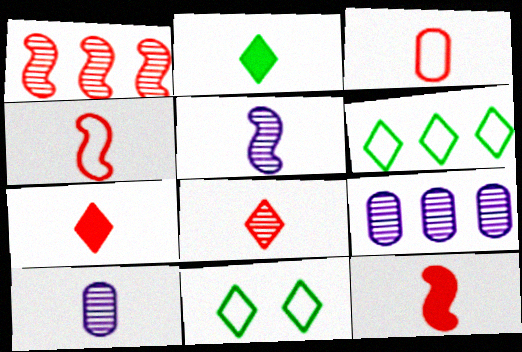[[2, 3, 5], 
[2, 4, 10], 
[3, 8, 12], 
[9, 11, 12]]